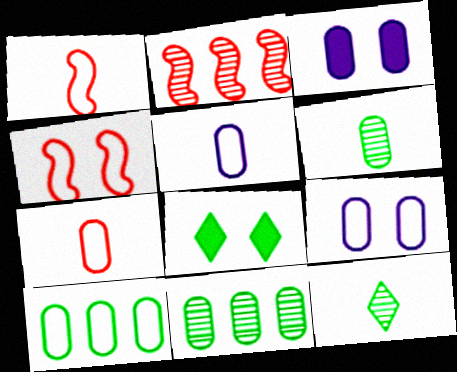[[2, 5, 8], 
[3, 7, 11], 
[7, 9, 10]]